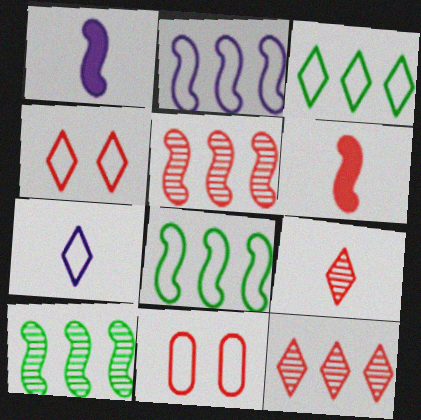[[3, 4, 7], 
[6, 11, 12], 
[7, 8, 11]]